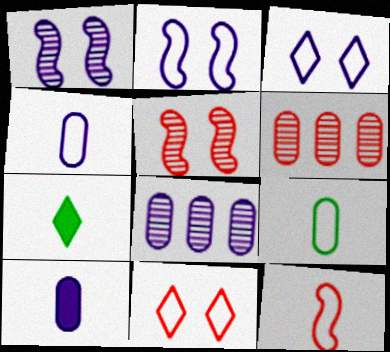[[2, 6, 7]]